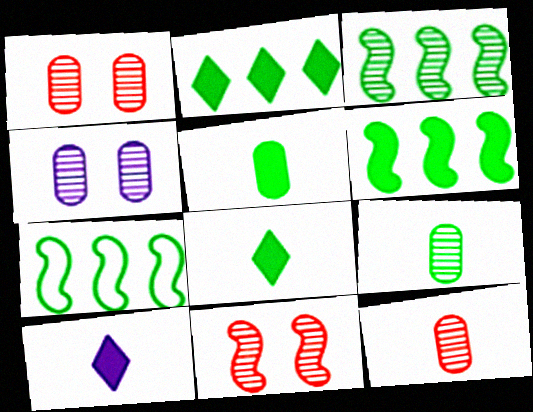[[1, 7, 10], 
[3, 6, 7]]